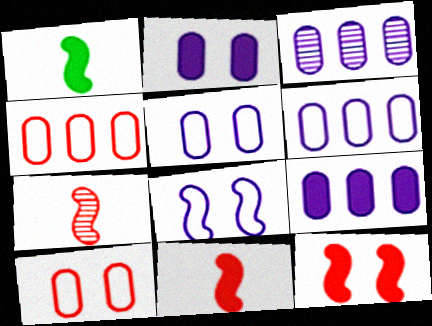[[3, 6, 9]]